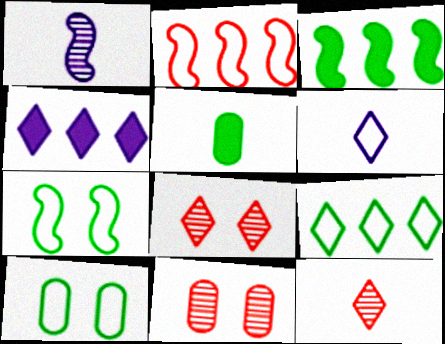[[2, 6, 10], 
[3, 6, 11]]